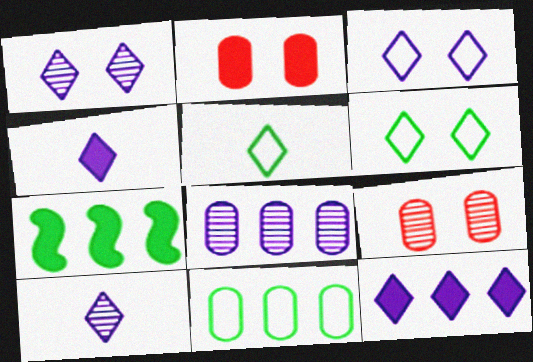[[2, 4, 7], 
[3, 10, 12]]